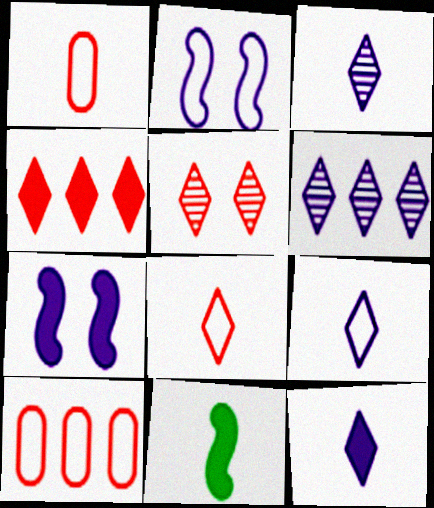[[1, 3, 11], 
[3, 9, 12], 
[4, 5, 8]]